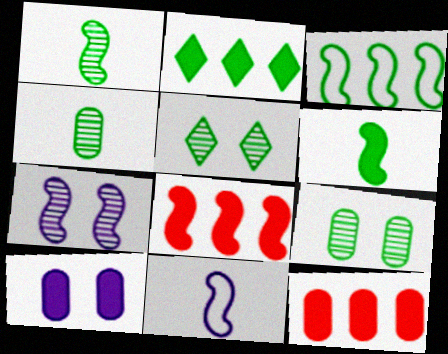[[5, 11, 12]]